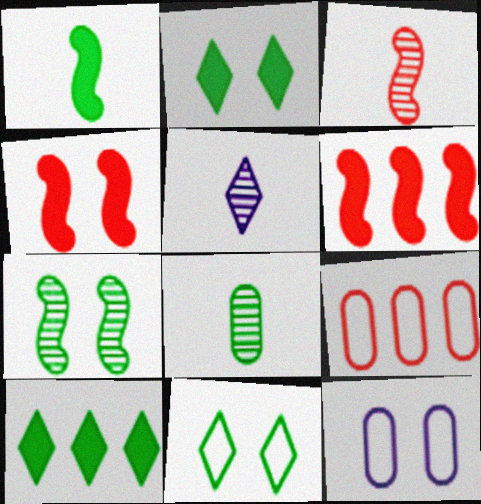[[3, 5, 8], 
[3, 10, 12]]